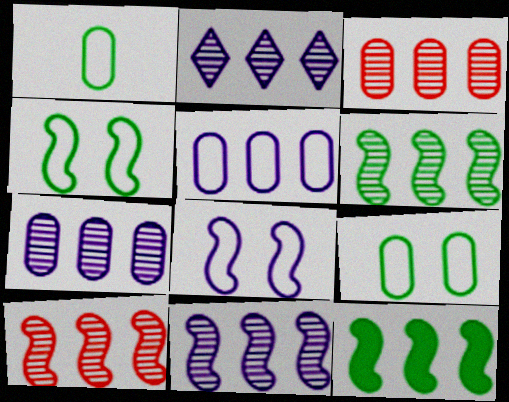[[2, 3, 6], 
[2, 7, 11], 
[6, 10, 11]]